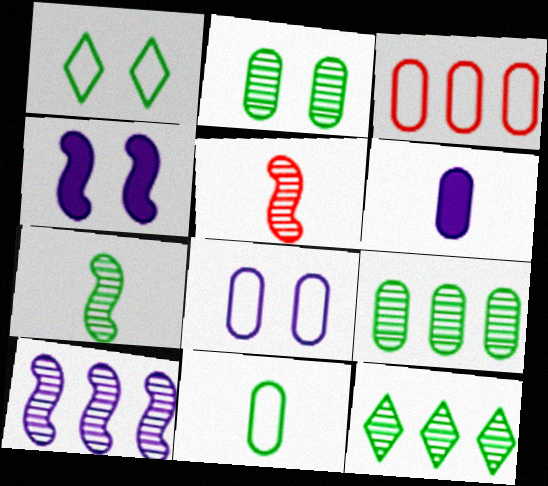[[2, 3, 6], 
[2, 7, 12], 
[3, 8, 11]]